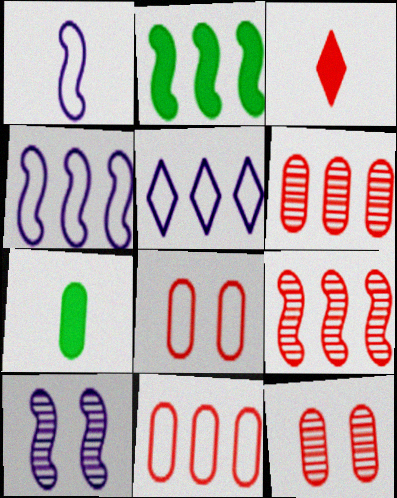[[2, 4, 9], 
[2, 5, 6], 
[3, 8, 9]]